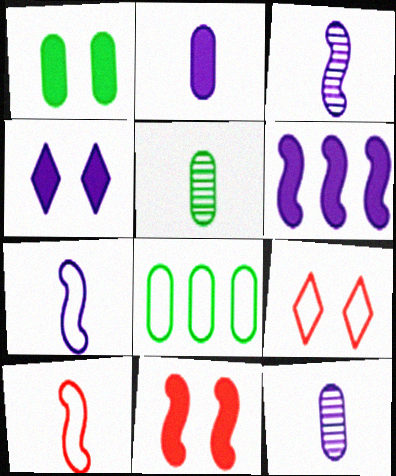[[1, 4, 11], 
[1, 5, 8], 
[2, 4, 6], 
[5, 6, 9], 
[7, 8, 9]]